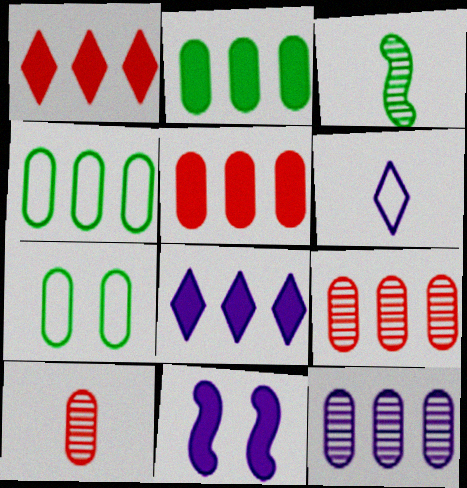[[4, 5, 12], 
[6, 11, 12]]